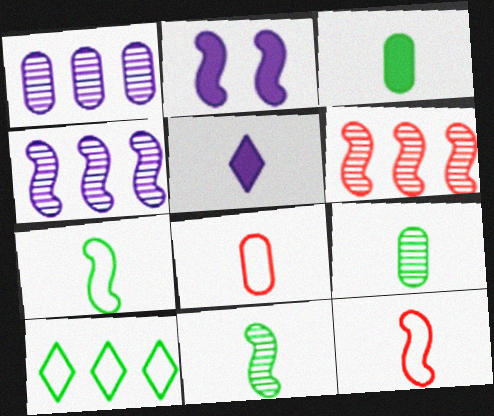[[2, 6, 7], 
[5, 8, 11], 
[5, 9, 12]]